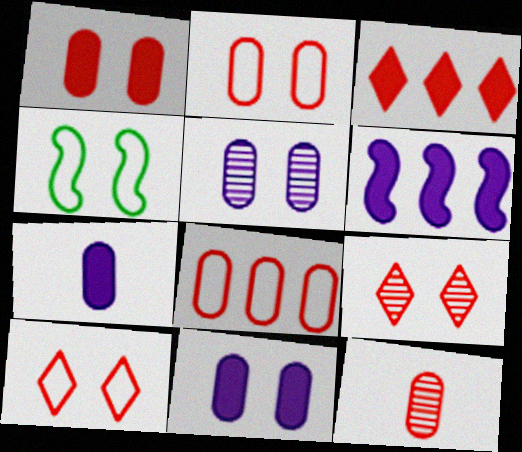[[1, 8, 12], 
[4, 9, 11]]